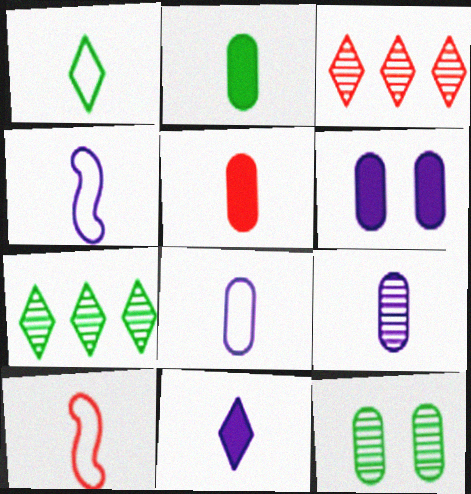[[1, 8, 10], 
[4, 9, 11], 
[6, 7, 10]]